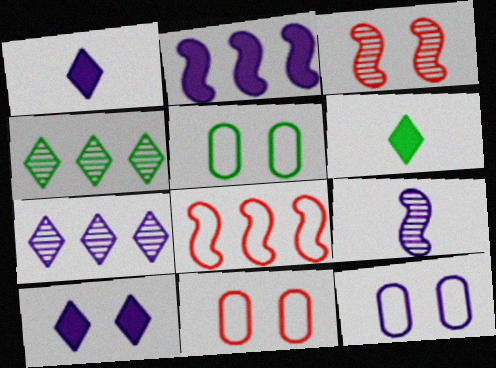[[3, 5, 10], 
[5, 11, 12]]